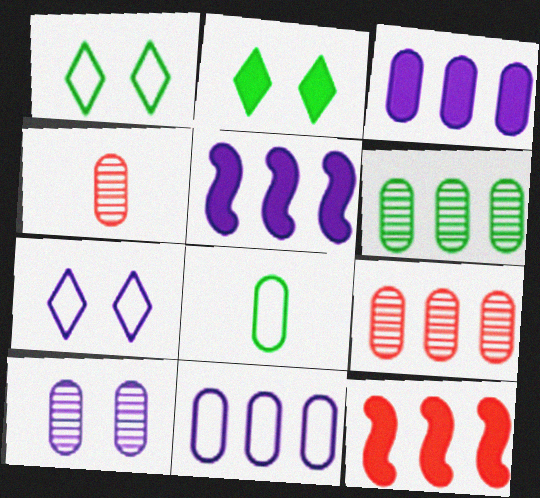[[1, 4, 5], 
[4, 6, 10]]